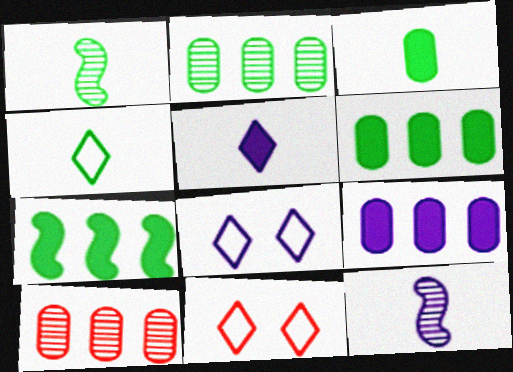[[1, 3, 4], 
[1, 9, 11], 
[6, 11, 12], 
[8, 9, 12]]